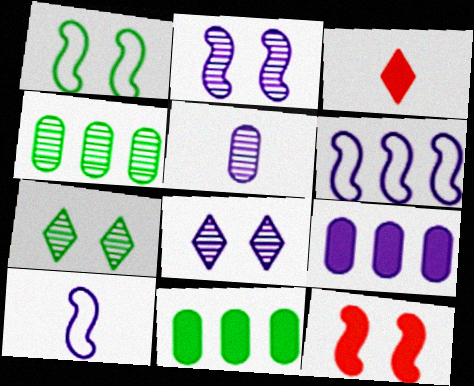[[1, 2, 12], 
[8, 9, 10]]